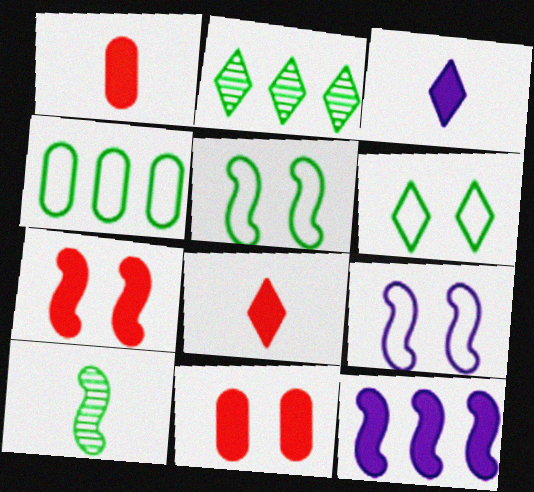[[1, 2, 9]]